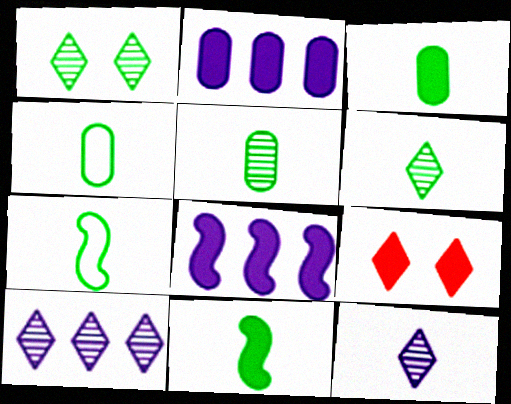[[2, 9, 11], 
[3, 4, 5], 
[3, 6, 7], 
[3, 8, 9], 
[4, 6, 11]]